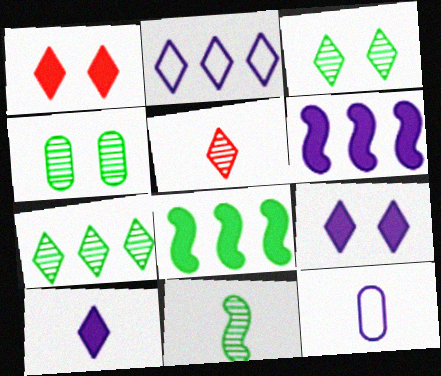[[4, 7, 11]]